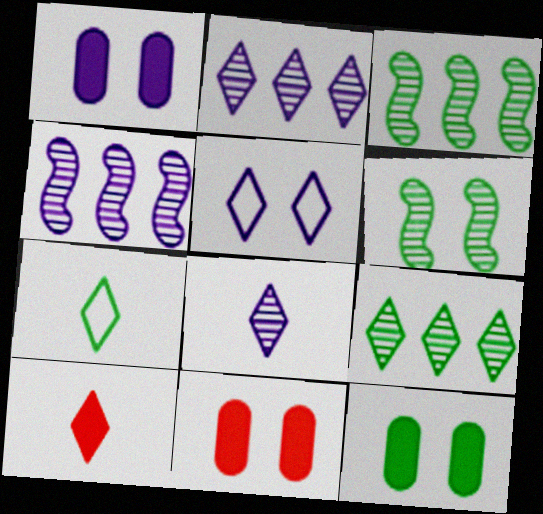[[1, 11, 12], 
[3, 7, 12], 
[4, 7, 11], 
[5, 6, 11], 
[5, 9, 10], 
[7, 8, 10]]